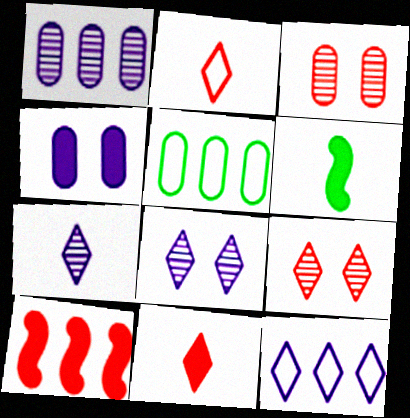[[2, 3, 10], 
[3, 6, 12]]